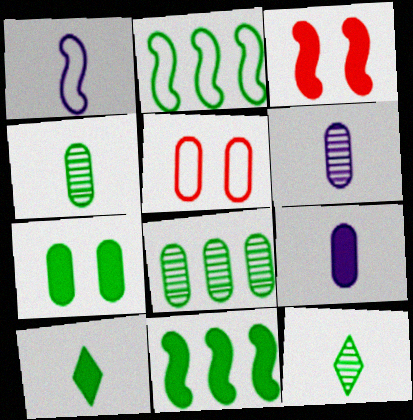[[2, 7, 12], 
[5, 8, 9], 
[7, 10, 11]]